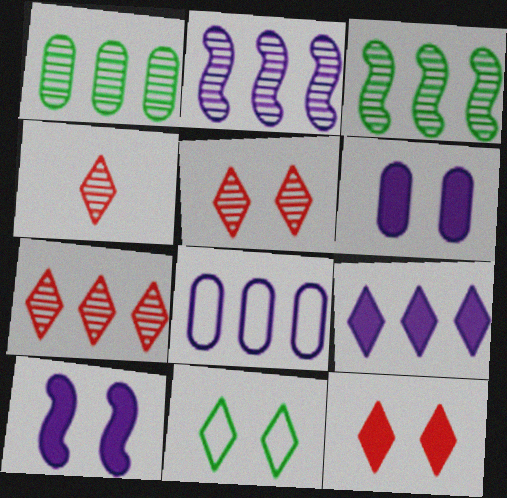[[1, 2, 7], 
[2, 8, 9], 
[4, 5, 7], 
[4, 9, 11]]